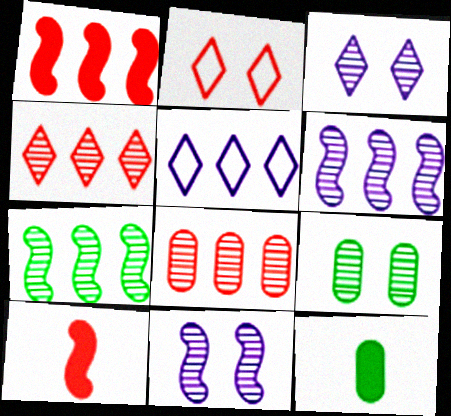[[2, 6, 12], 
[2, 8, 10], 
[5, 9, 10]]